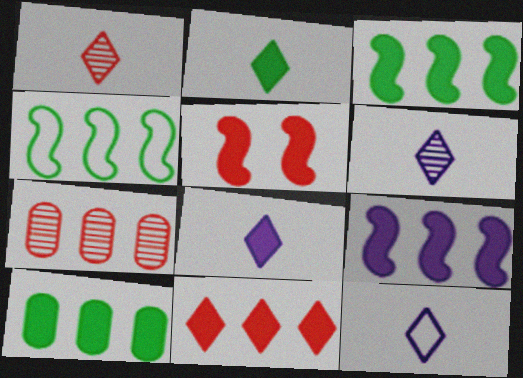[[1, 2, 12], 
[5, 8, 10], 
[6, 8, 12], 
[9, 10, 11]]